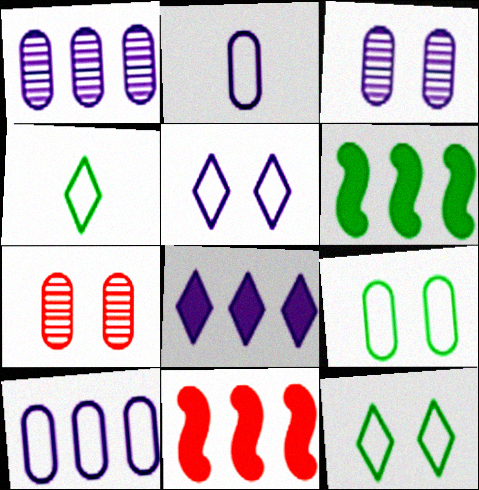[[3, 4, 11]]